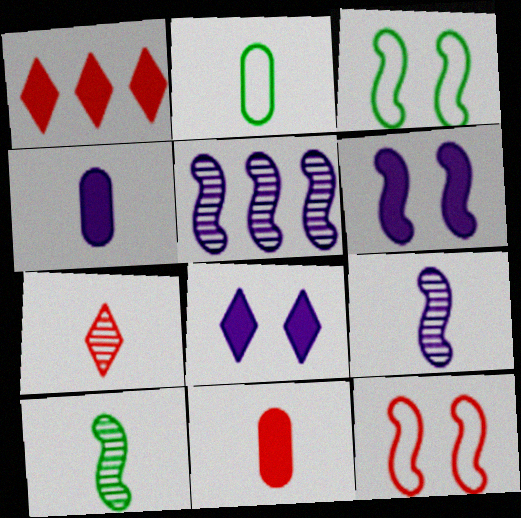[]